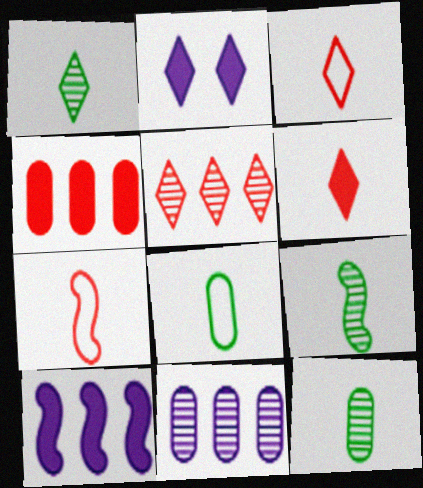[[1, 9, 12]]